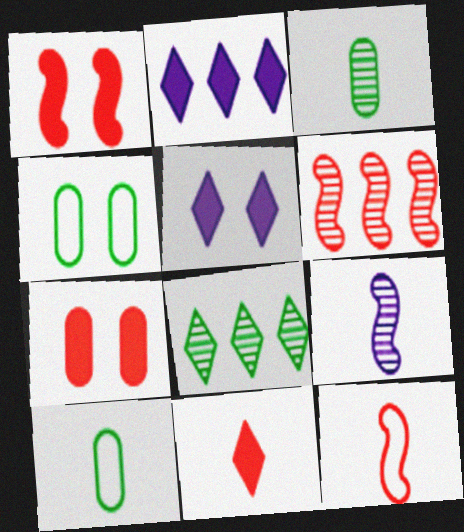[[1, 6, 12], 
[5, 6, 10], 
[9, 10, 11]]